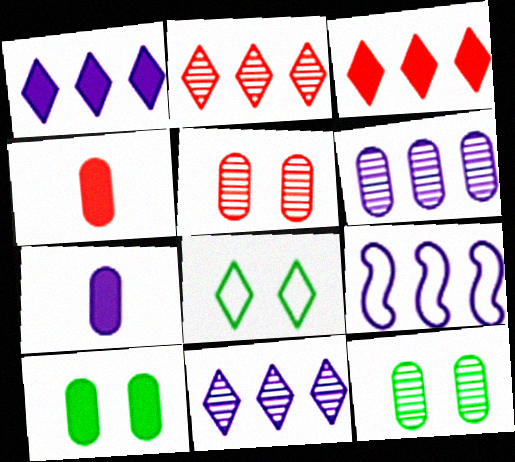[[1, 6, 9]]